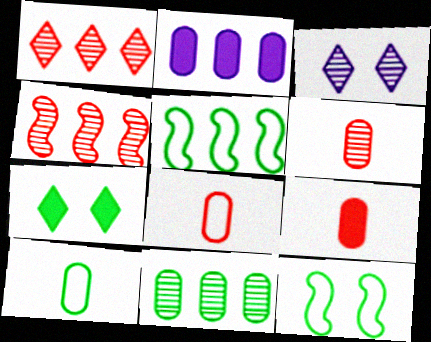[[1, 2, 5], 
[3, 5, 9], 
[6, 8, 9]]